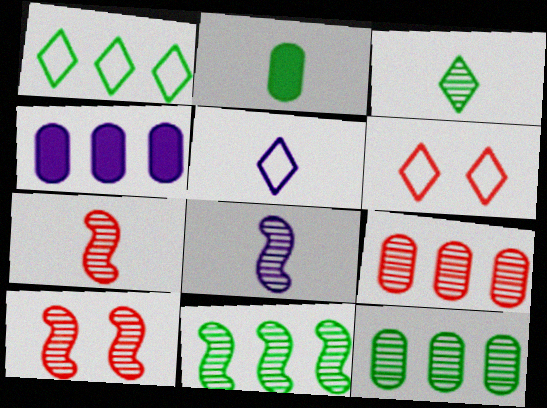[[1, 5, 6], 
[2, 5, 7], 
[8, 10, 11]]